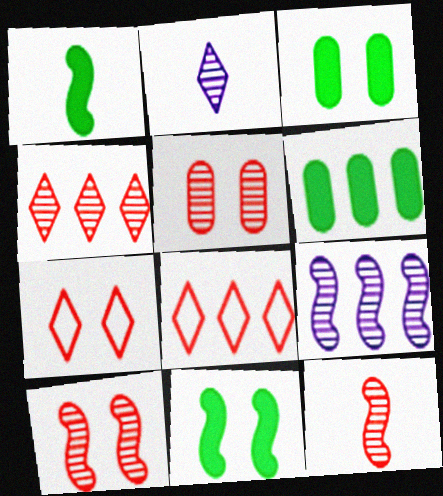[[4, 5, 12], 
[6, 8, 9]]